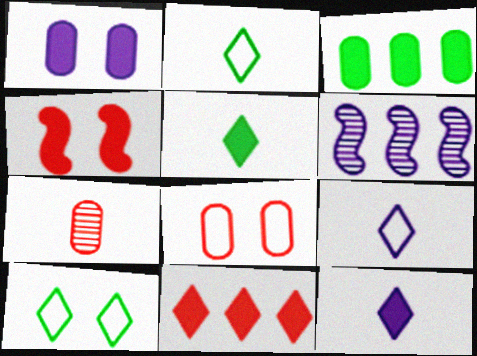[[1, 6, 9], 
[3, 4, 12], 
[5, 6, 8]]